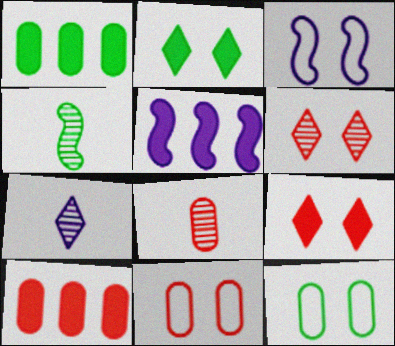[[4, 7, 8], 
[8, 10, 11]]